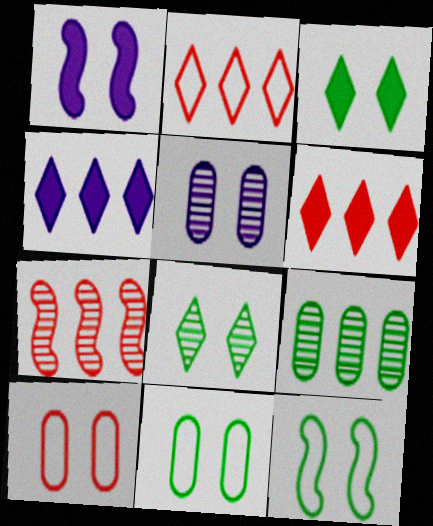[[1, 8, 10]]